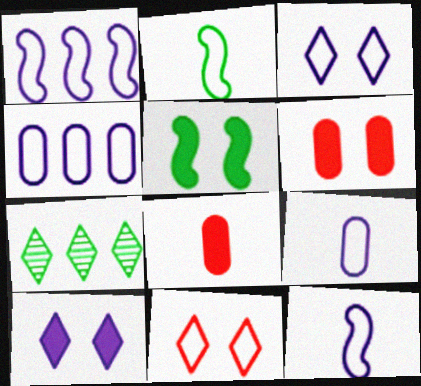[[1, 3, 9], 
[2, 4, 11], 
[3, 4, 12], 
[5, 6, 10], 
[6, 7, 12]]